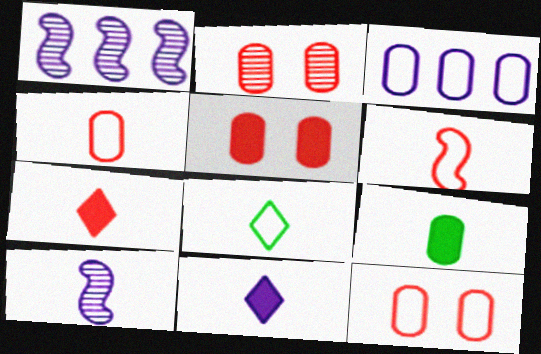[[1, 5, 8], 
[2, 3, 9], 
[2, 5, 12]]